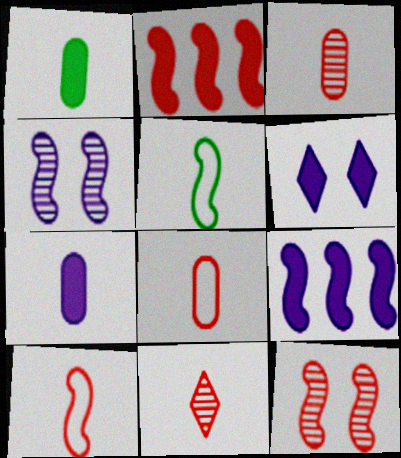[[1, 2, 6], 
[2, 4, 5], 
[2, 10, 12], 
[5, 7, 11], 
[5, 9, 12], 
[6, 7, 9]]